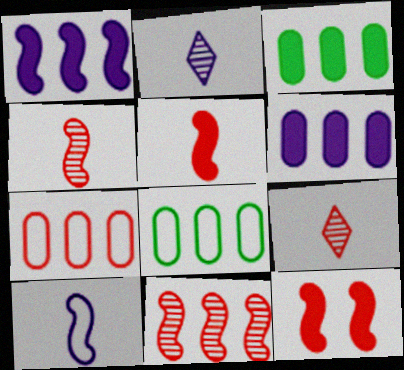[[2, 8, 12], 
[7, 9, 12]]